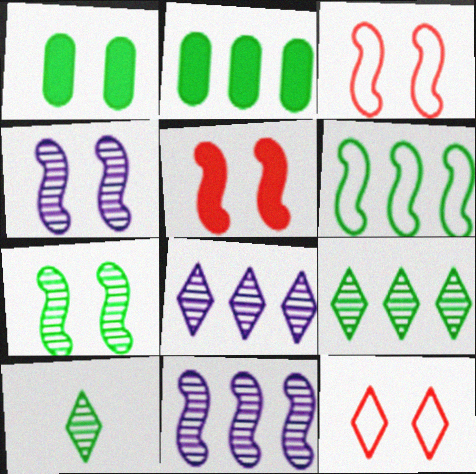[[1, 4, 12], 
[1, 6, 10], 
[2, 6, 9]]